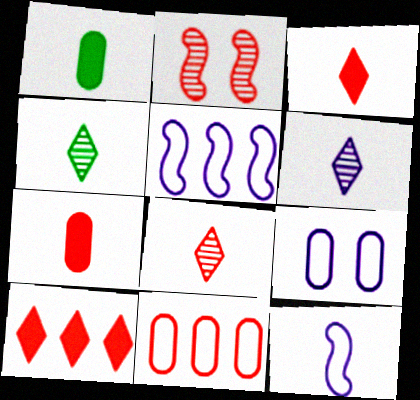[[1, 8, 12], 
[2, 3, 11], 
[4, 6, 8], 
[4, 7, 12]]